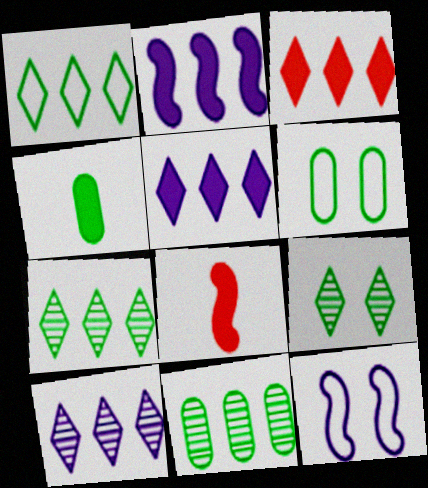[[1, 3, 10], 
[4, 6, 11], 
[6, 8, 10]]